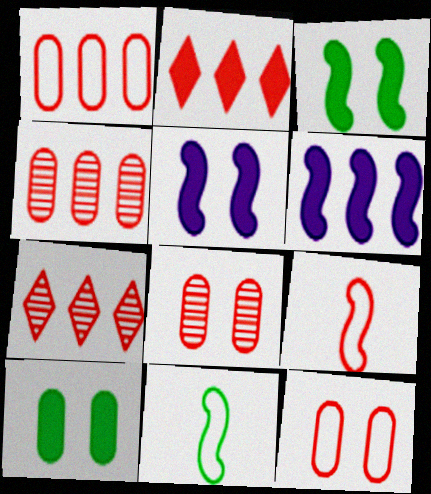[[2, 8, 9]]